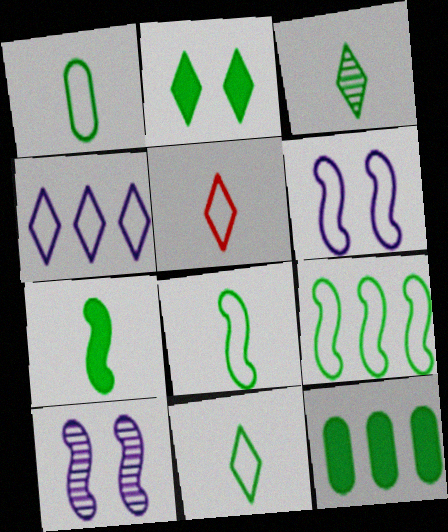[[1, 3, 7], 
[1, 8, 11], 
[2, 7, 12], 
[5, 10, 12]]